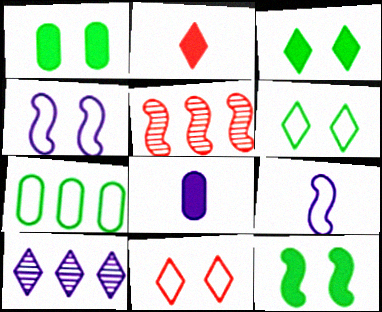[[1, 3, 12], 
[2, 6, 10], 
[4, 8, 10], 
[5, 6, 8], 
[5, 9, 12], 
[7, 9, 11]]